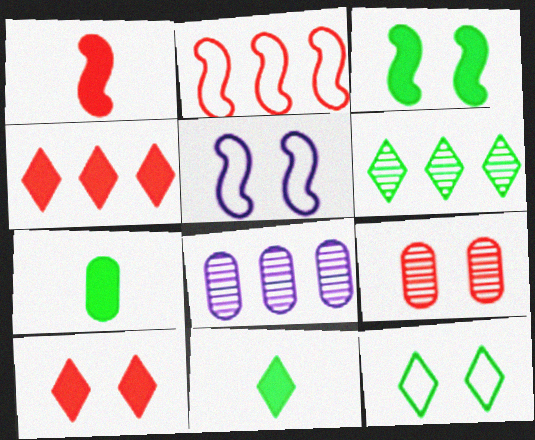[[1, 8, 12], 
[6, 11, 12]]